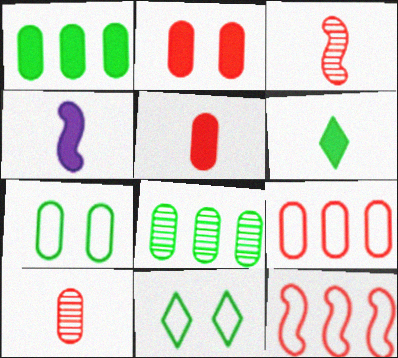[[2, 9, 10], 
[4, 5, 6]]